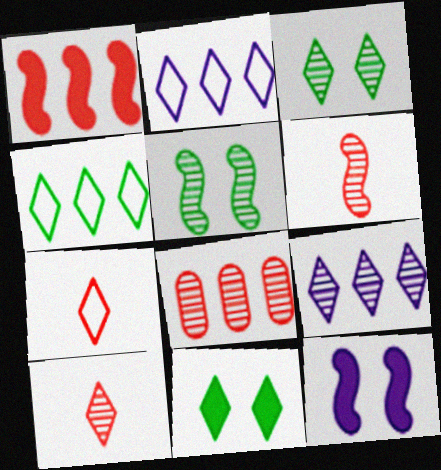[[2, 10, 11], 
[3, 9, 10], 
[7, 9, 11]]